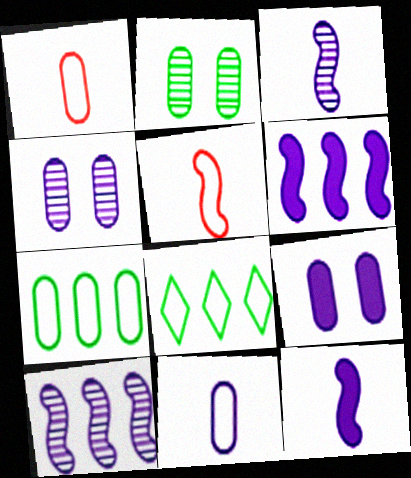[]